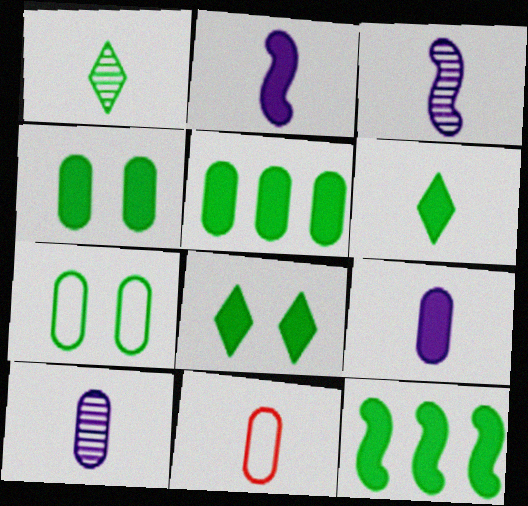[[1, 2, 11], 
[1, 7, 12], 
[3, 6, 11], 
[4, 6, 12]]